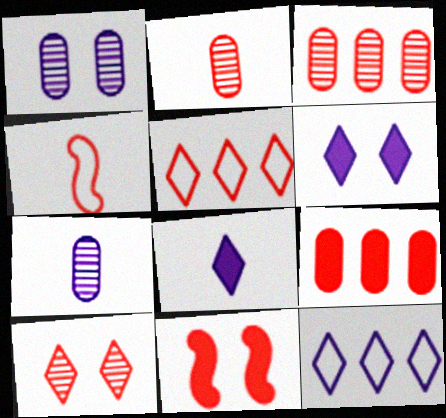[[2, 5, 11], 
[4, 9, 10]]